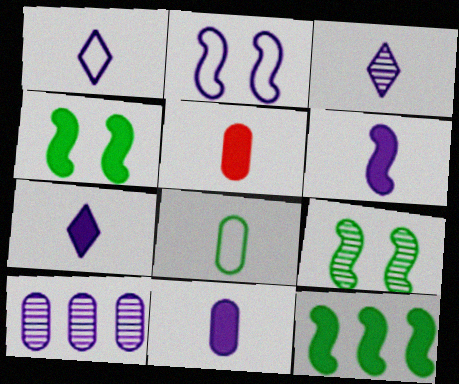[[1, 3, 7], 
[2, 7, 10], 
[6, 7, 11]]